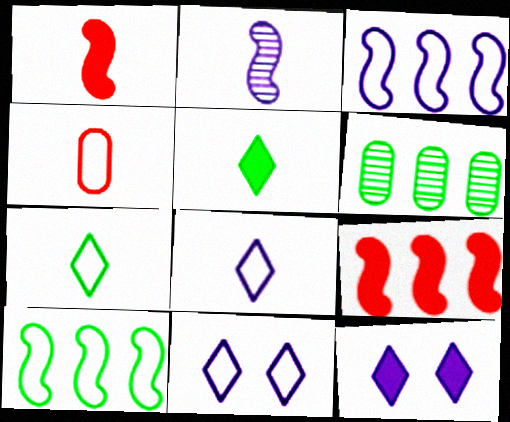[[1, 6, 11], 
[2, 4, 5], 
[4, 10, 11]]